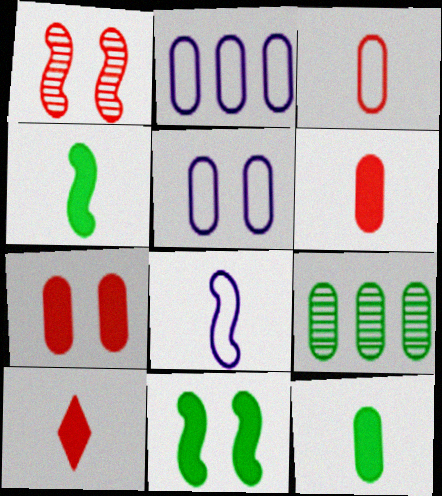[[5, 6, 9]]